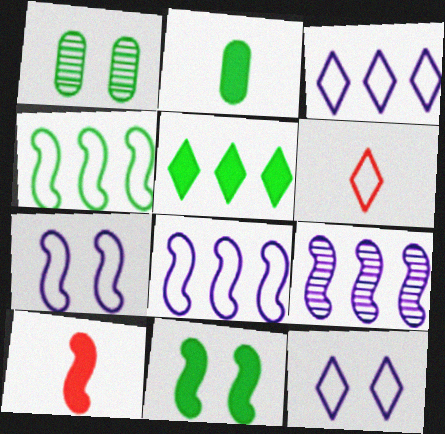[[1, 3, 10], 
[2, 5, 11]]